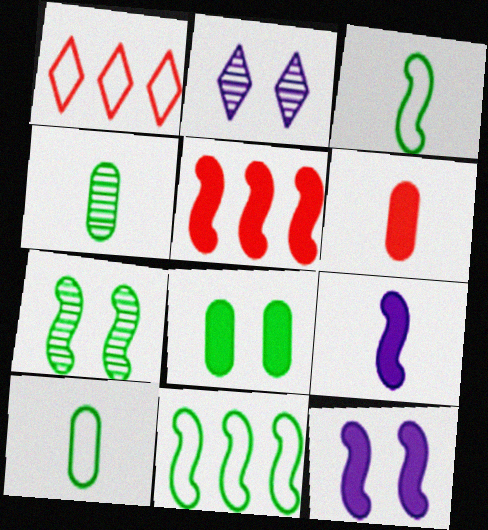[[1, 4, 12], 
[2, 5, 10], 
[2, 6, 11]]